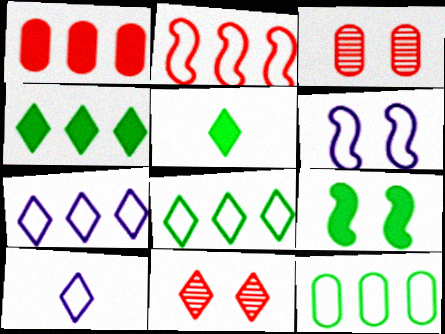[[2, 7, 12], 
[4, 10, 11], 
[5, 7, 11]]